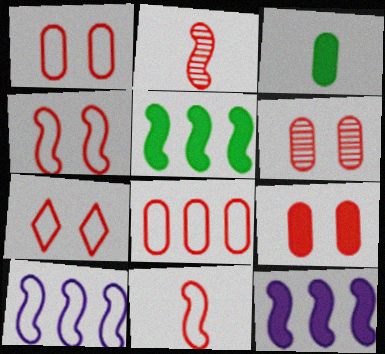[[1, 4, 7], 
[1, 6, 9], 
[7, 8, 11]]